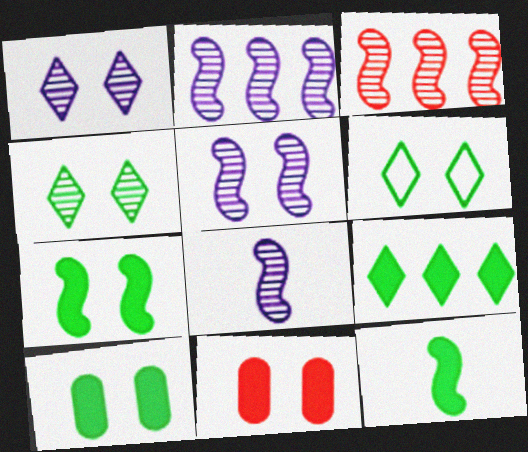[[2, 5, 8], 
[5, 6, 11], 
[9, 10, 12]]